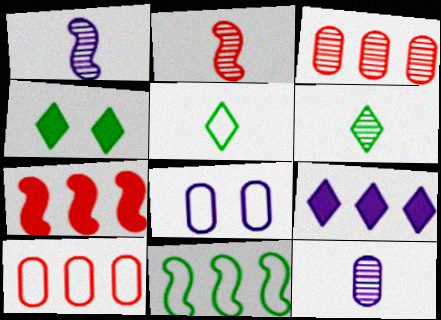[[1, 4, 10], 
[1, 8, 9], 
[2, 6, 12], 
[3, 9, 11], 
[6, 7, 8]]